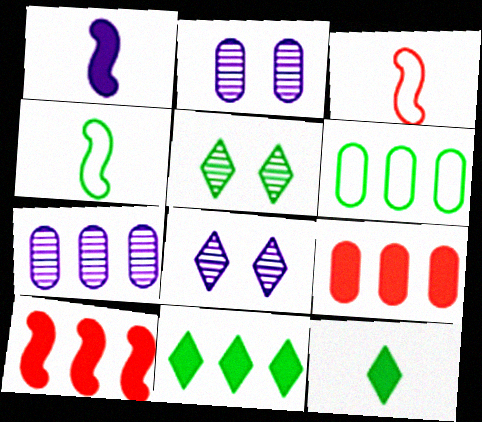[[2, 3, 11], 
[4, 8, 9], 
[6, 7, 9]]